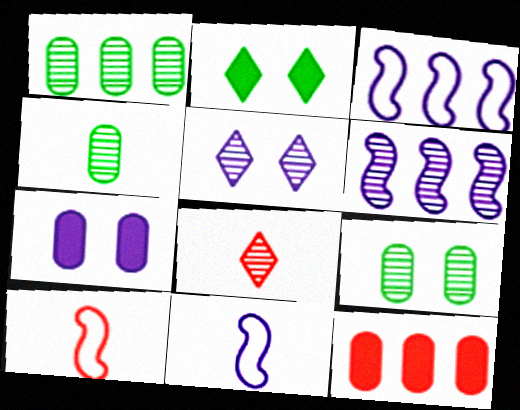[[1, 4, 9], 
[6, 8, 9]]